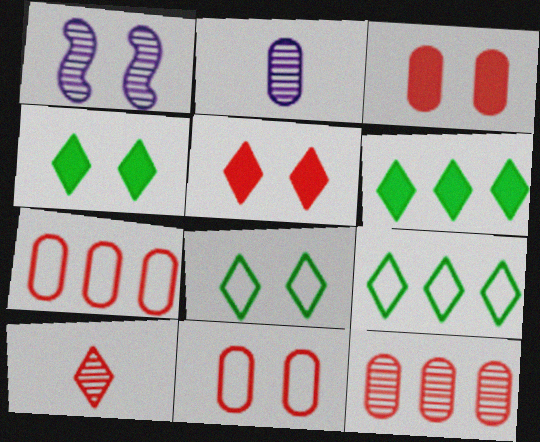[[1, 3, 8], 
[1, 4, 11]]